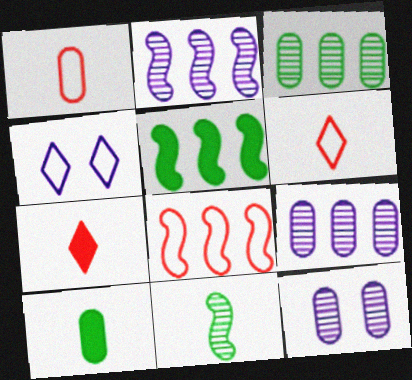[[2, 5, 8], 
[5, 6, 12]]